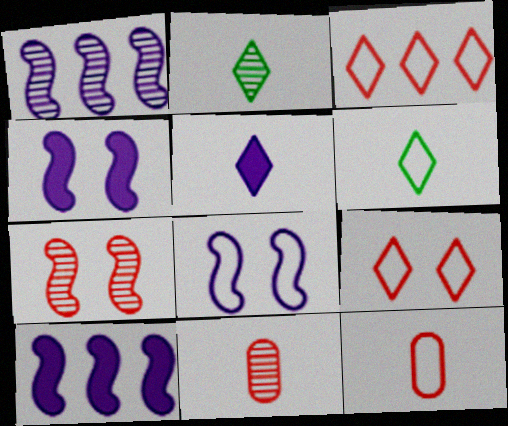[]